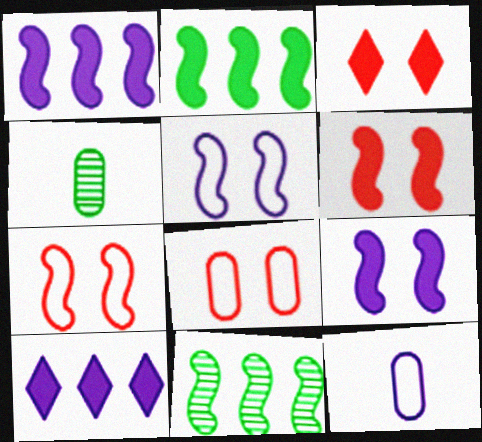[[3, 11, 12], 
[4, 7, 10]]